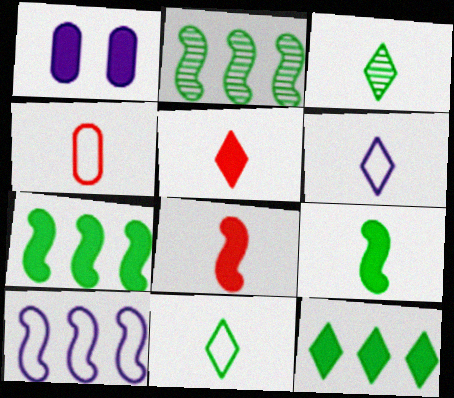[[1, 5, 7], 
[1, 8, 12], 
[3, 5, 6]]